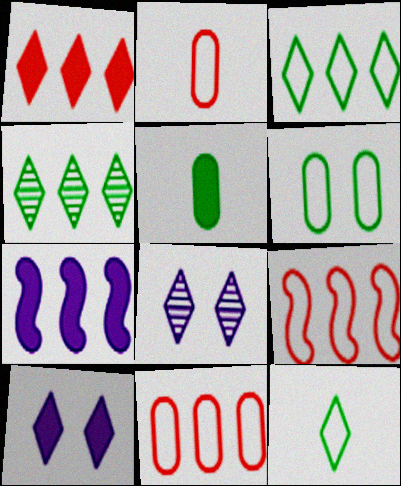[[1, 8, 12], 
[4, 7, 11], 
[5, 8, 9]]